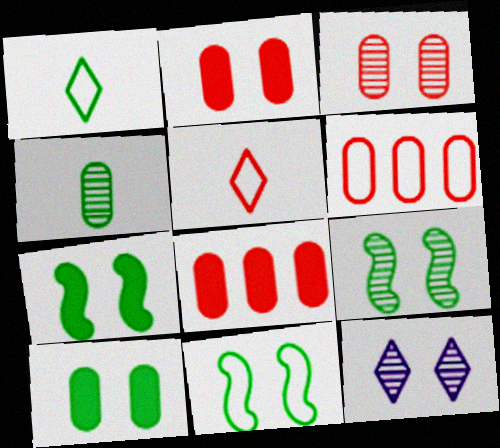[[2, 11, 12], 
[3, 9, 12], 
[7, 9, 11]]